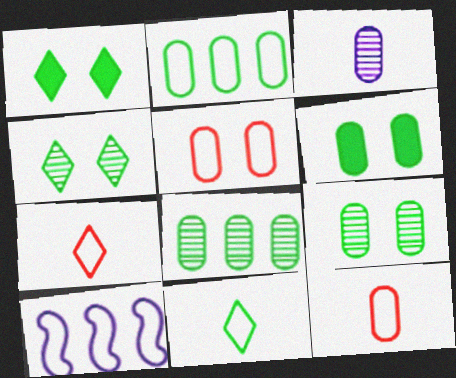[[5, 10, 11]]